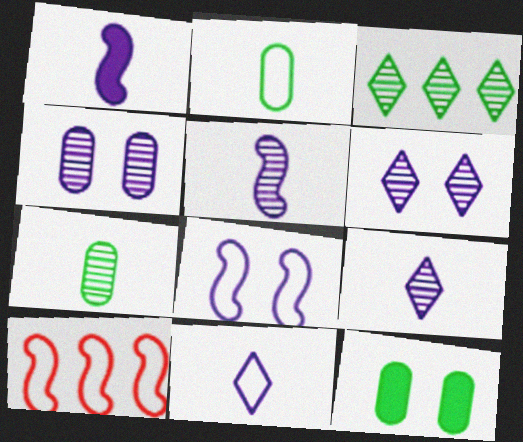[[9, 10, 12]]